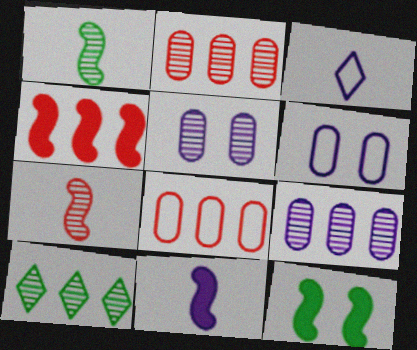[[2, 3, 12], 
[4, 11, 12], 
[5, 7, 10]]